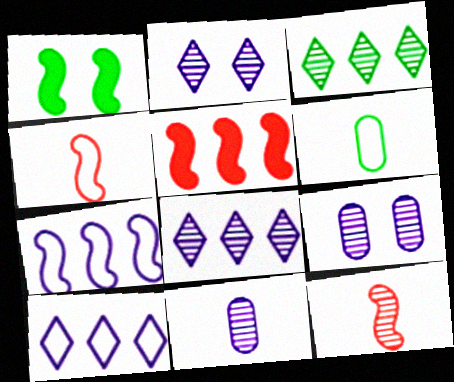[[1, 3, 6], 
[1, 7, 12], 
[2, 5, 6], 
[3, 9, 12]]